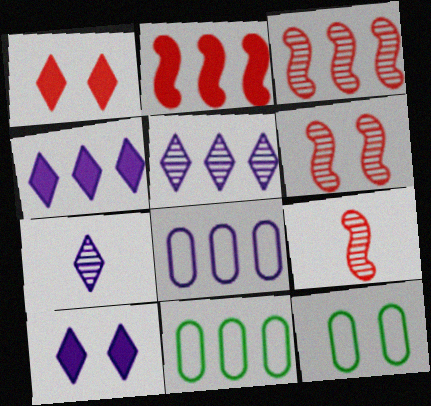[[2, 5, 11], 
[2, 7, 12], 
[3, 4, 11], 
[3, 6, 9], 
[4, 9, 12], 
[6, 10, 12], 
[9, 10, 11]]